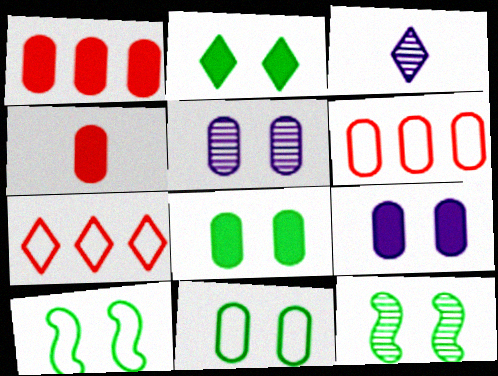[[1, 3, 10], 
[2, 3, 7], 
[2, 11, 12]]